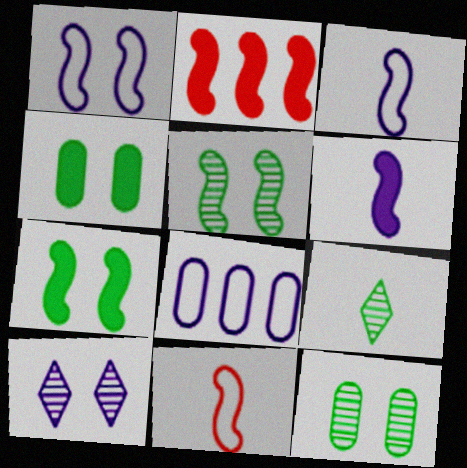[[2, 3, 5], 
[2, 6, 7], 
[6, 8, 10]]